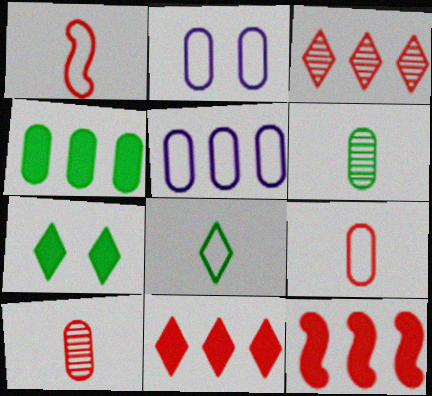[[2, 4, 10]]